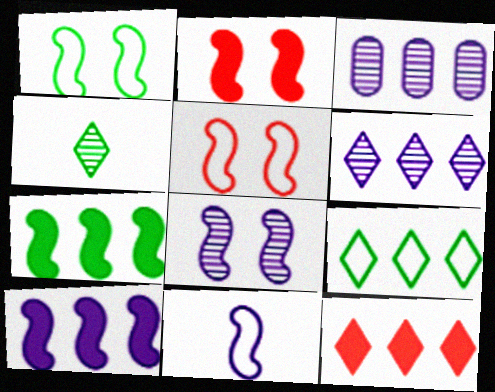[[1, 2, 8], 
[6, 9, 12], 
[8, 10, 11]]